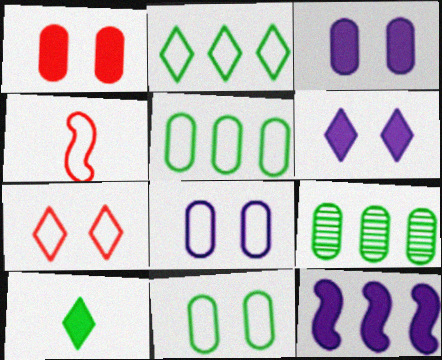[[1, 10, 12], 
[2, 4, 8], 
[4, 6, 9]]